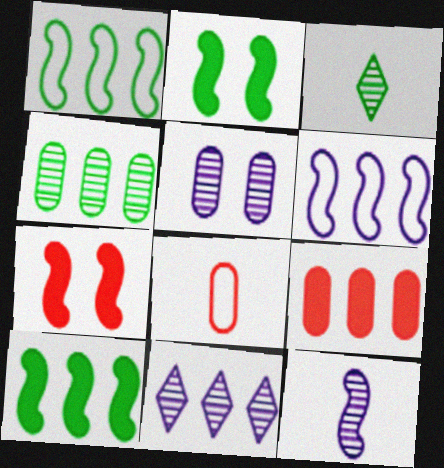[[1, 7, 12], 
[1, 9, 11], 
[2, 8, 11], 
[5, 11, 12]]